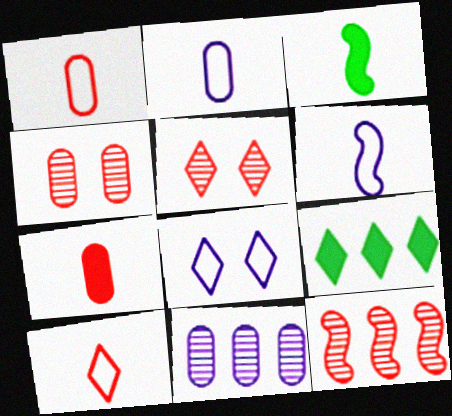[[4, 6, 9]]